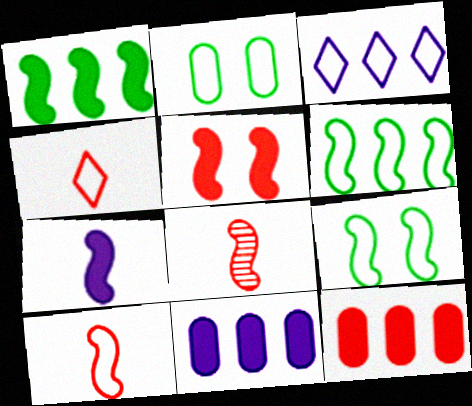[[1, 5, 7], 
[2, 3, 10]]